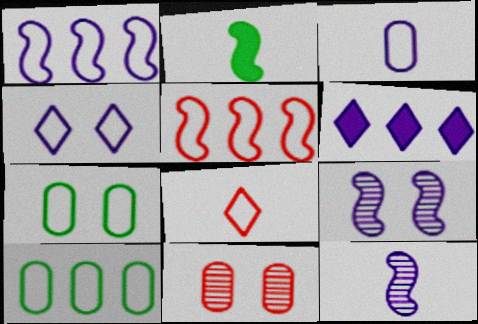[[1, 3, 4], 
[1, 7, 8], 
[2, 5, 9], 
[3, 6, 9]]